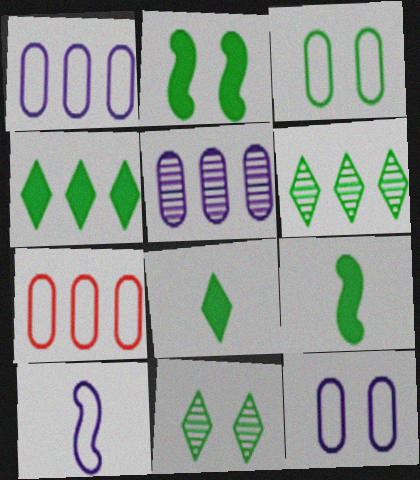[[2, 3, 11], 
[3, 6, 9]]